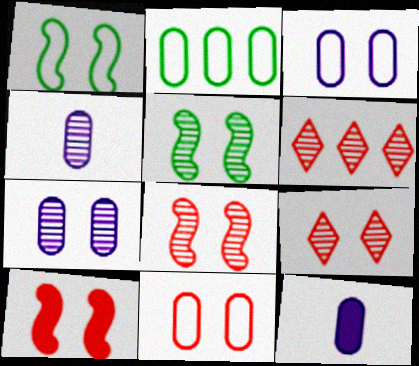[[1, 6, 12], 
[4, 5, 6], 
[5, 7, 9], 
[9, 10, 11]]